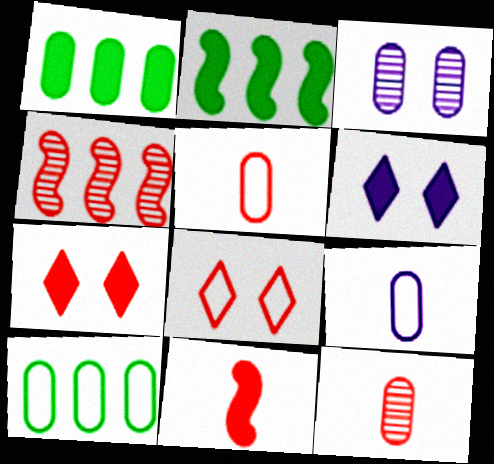[[1, 3, 5], 
[1, 6, 11], 
[4, 5, 7]]